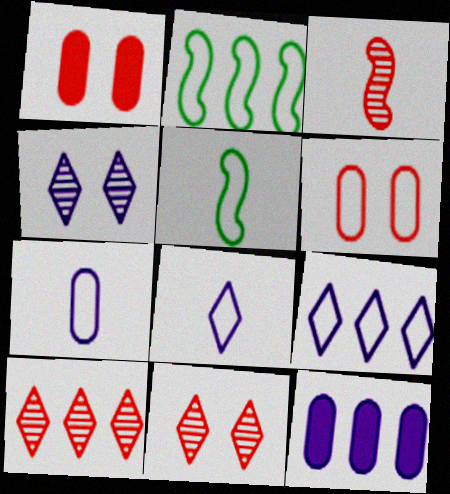[[2, 6, 8], 
[2, 10, 12], 
[5, 6, 9], 
[5, 11, 12]]